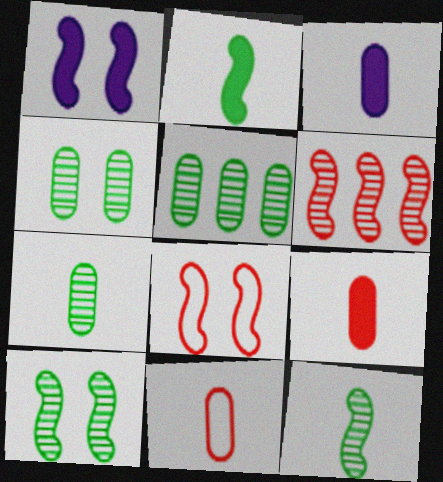[[1, 8, 10], 
[3, 7, 11], 
[4, 5, 7]]